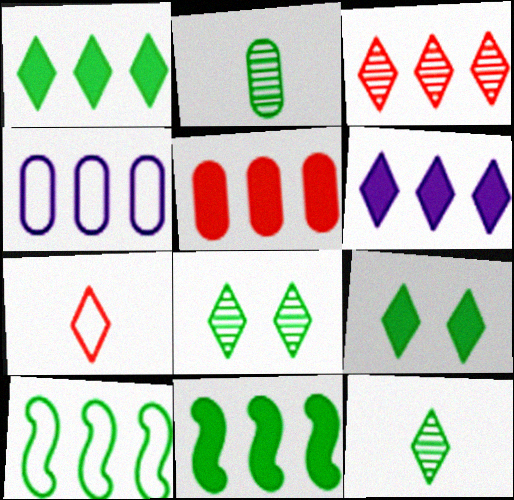[[2, 9, 10], 
[3, 4, 11], 
[5, 6, 11], 
[6, 7, 8]]